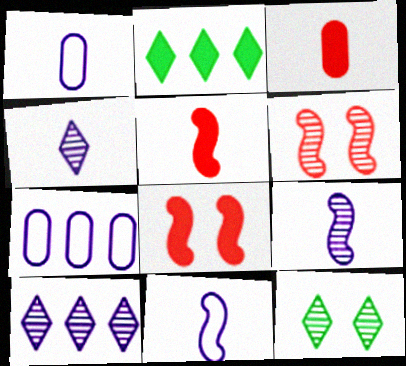[[1, 2, 6], 
[5, 7, 12]]